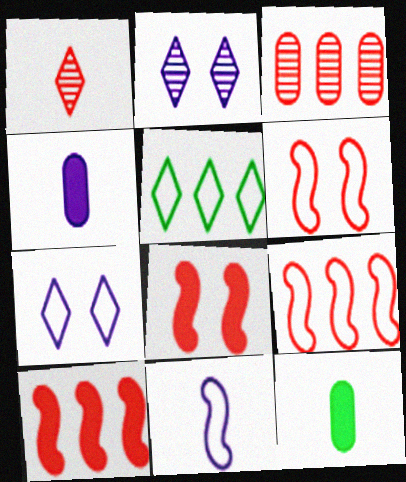[[1, 11, 12], 
[2, 9, 12]]